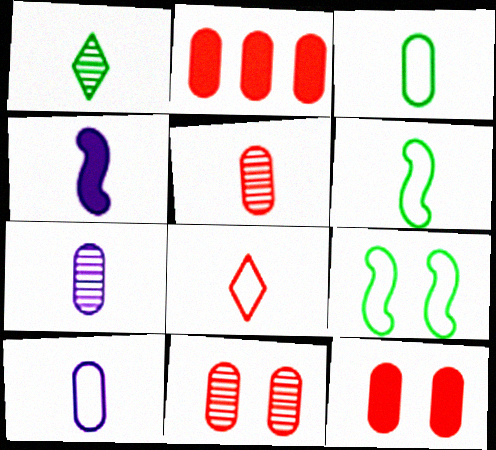[[6, 8, 10]]